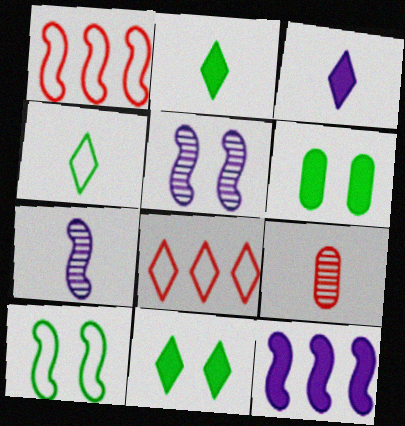[[6, 7, 8]]